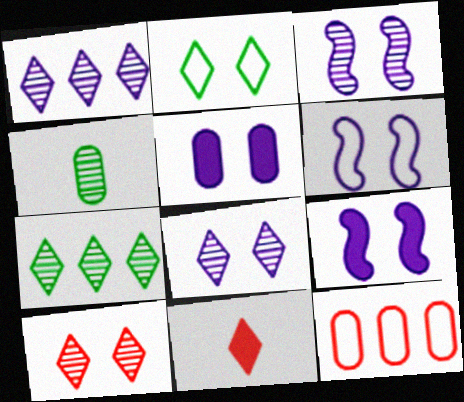[[1, 2, 11], 
[3, 6, 9], 
[4, 5, 12], 
[5, 6, 8]]